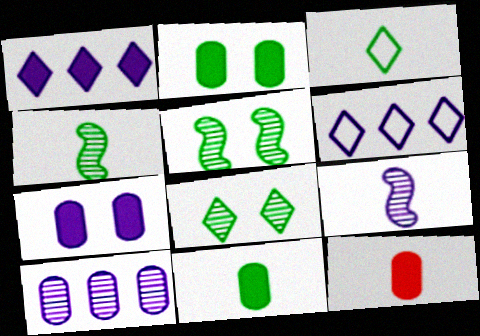[[3, 4, 11], 
[3, 9, 12], 
[5, 6, 12], 
[6, 7, 9]]